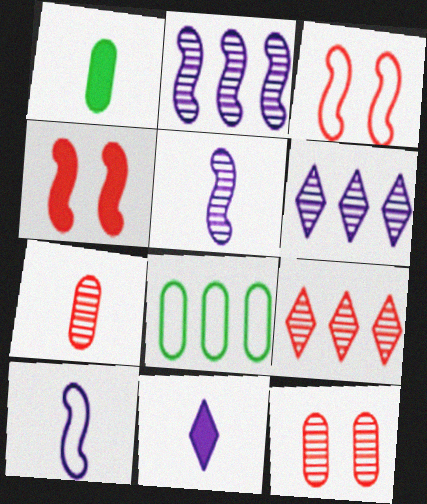[[1, 3, 6]]